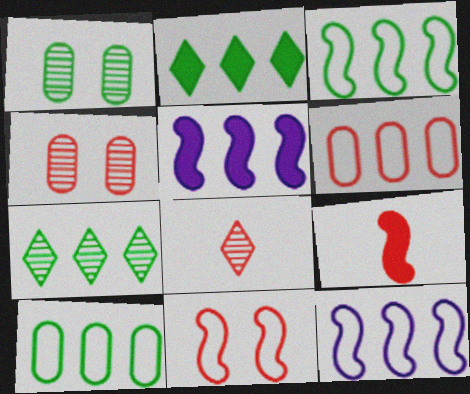[[5, 6, 7]]